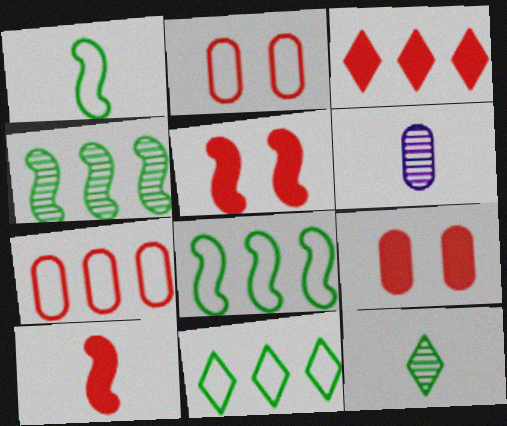[[3, 9, 10], 
[5, 6, 11]]